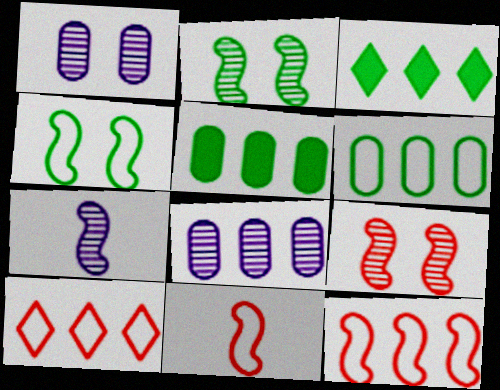[[1, 3, 11], 
[3, 8, 12]]